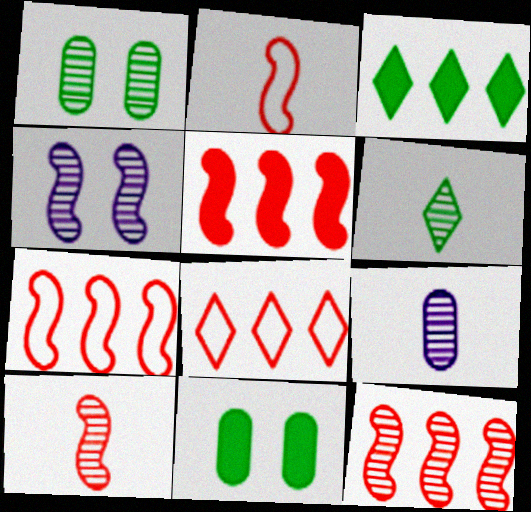[[5, 7, 12], 
[6, 9, 10]]